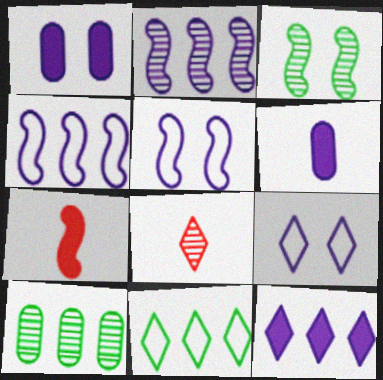[[2, 6, 9], 
[3, 4, 7], 
[7, 9, 10]]